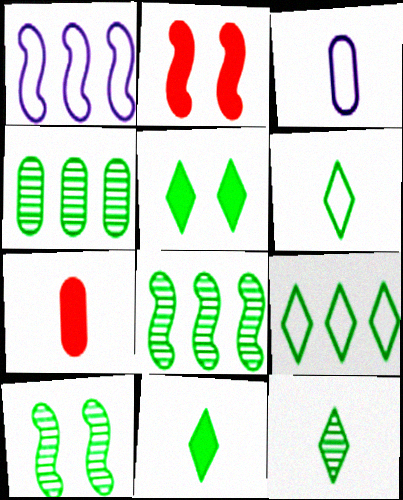[[4, 10, 12], 
[5, 9, 12], 
[6, 11, 12]]